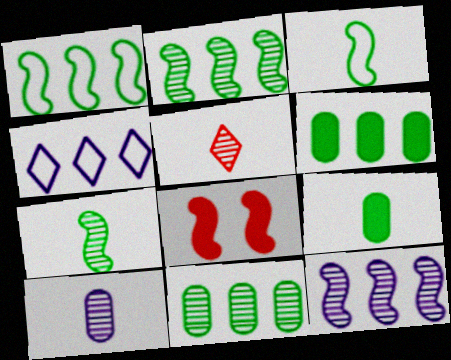[[3, 8, 12], 
[5, 7, 10]]